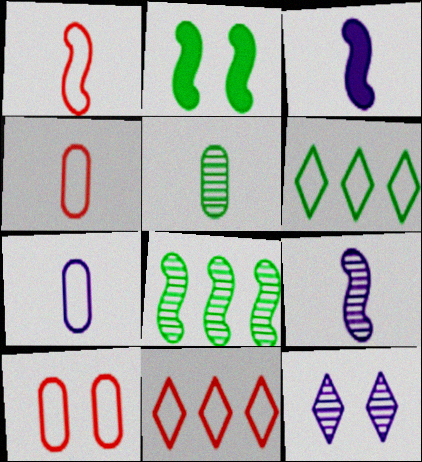[[1, 10, 11], 
[2, 5, 6], 
[2, 10, 12]]